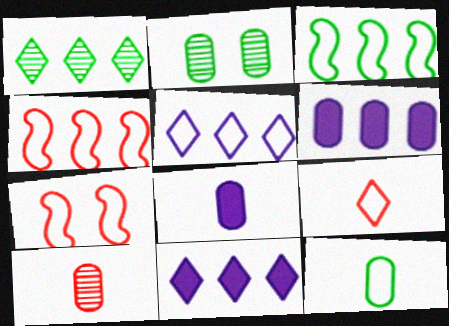[[1, 4, 6], 
[1, 7, 8], 
[5, 7, 12], 
[8, 10, 12]]